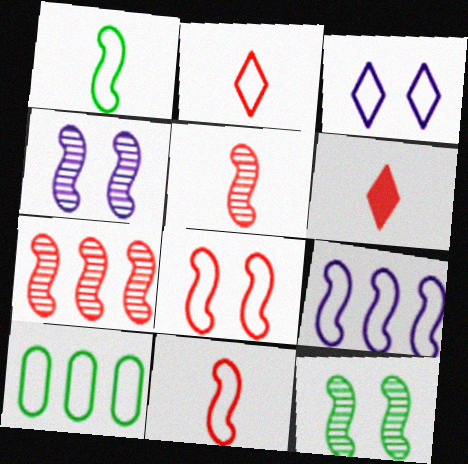[[1, 8, 9], 
[3, 10, 11], 
[4, 6, 10]]